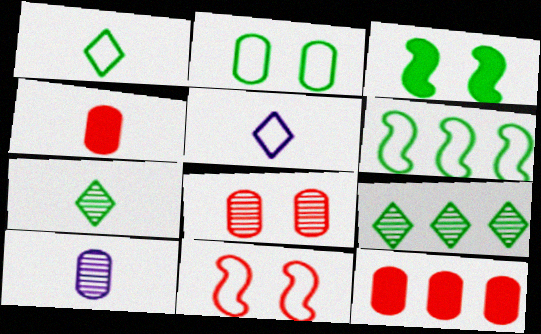[[1, 2, 6], 
[2, 10, 12]]